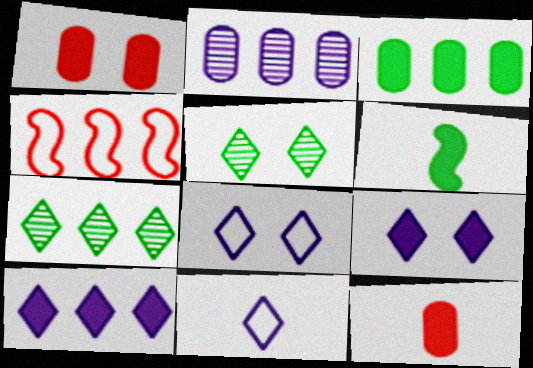[[1, 6, 10]]